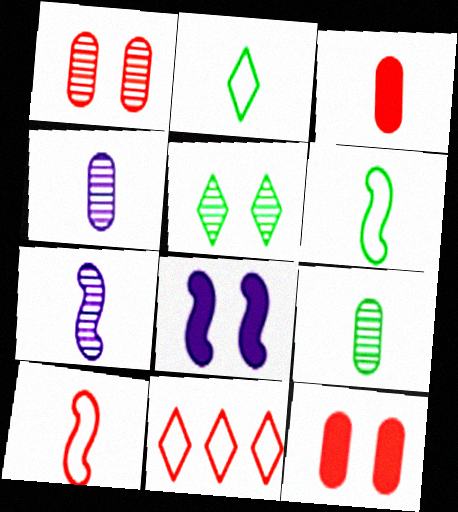[[2, 3, 7], 
[8, 9, 11]]